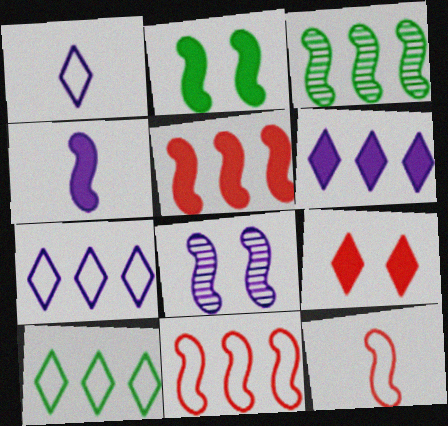[[2, 4, 5]]